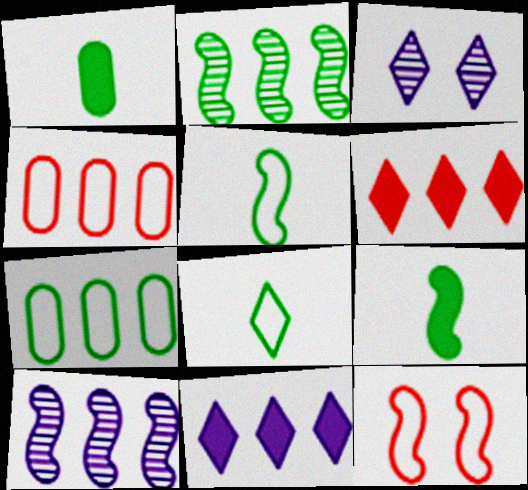[[2, 4, 11], 
[3, 4, 9], 
[3, 6, 8], 
[6, 7, 10], 
[9, 10, 12]]